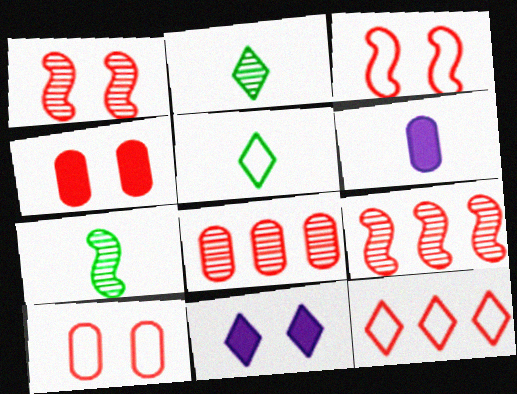[[2, 11, 12]]